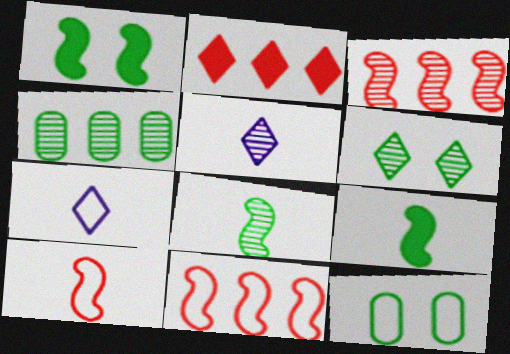[[1, 6, 12], 
[2, 6, 7], 
[4, 6, 8], 
[7, 11, 12]]